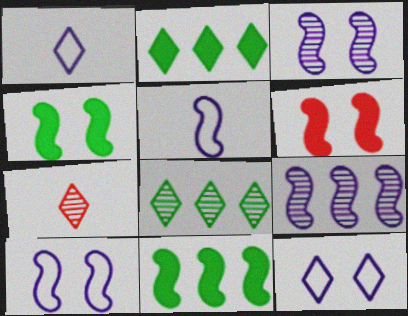[[2, 7, 12]]